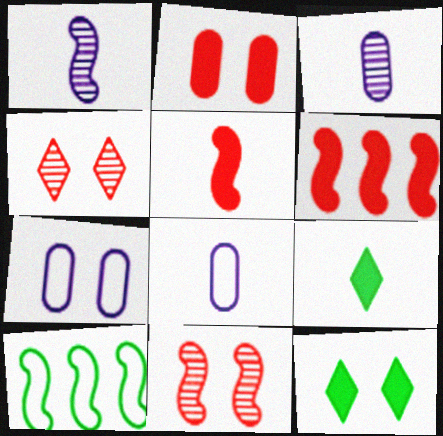[[7, 11, 12]]